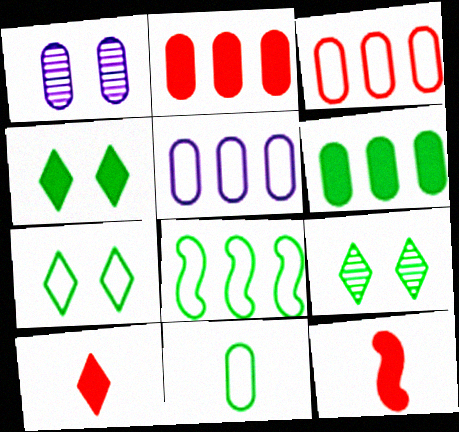[[1, 2, 11], 
[1, 8, 10], 
[4, 7, 9], 
[5, 9, 12], 
[7, 8, 11]]